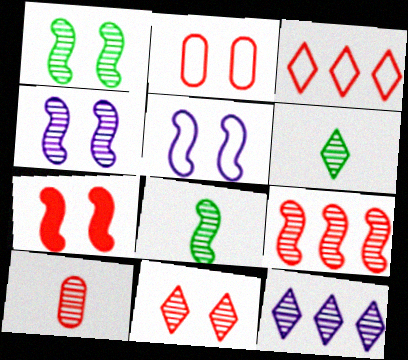[[1, 5, 7], 
[1, 10, 12], 
[2, 7, 11], 
[3, 7, 10], 
[4, 8, 9], 
[6, 11, 12], 
[9, 10, 11]]